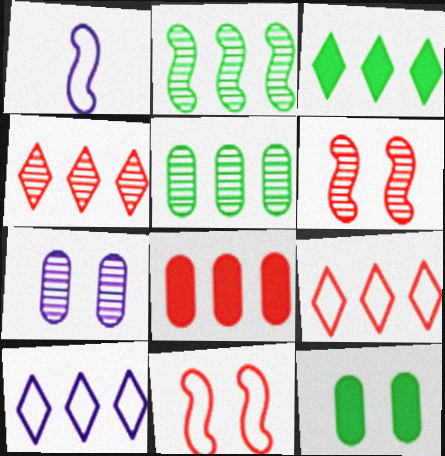[[1, 4, 12], 
[2, 8, 10], 
[3, 4, 10]]